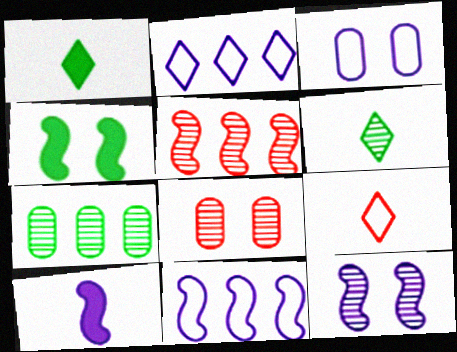[[1, 3, 5], 
[1, 8, 11], 
[10, 11, 12]]